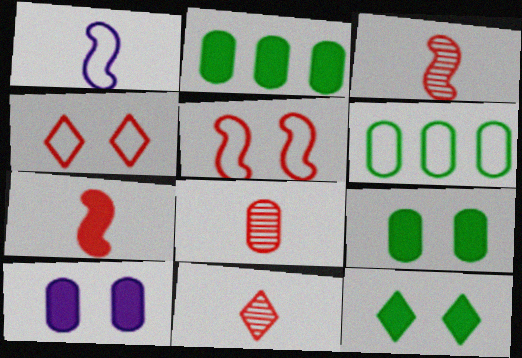[[1, 4, 6], 
[3, 8, 11], 
[6, 8, 10]]